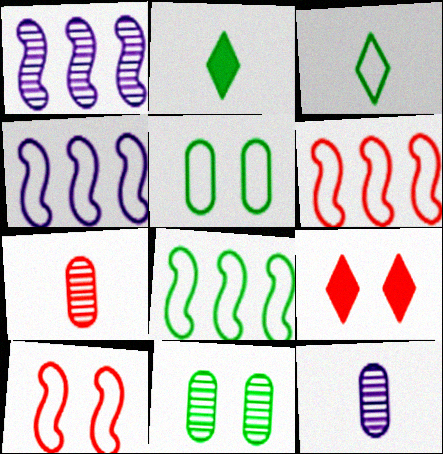[[2, 8, 11], 
[3, 5, 8], 
[4, 6, 8], 
[6, 7, 9], 
[8, 9, 12]]